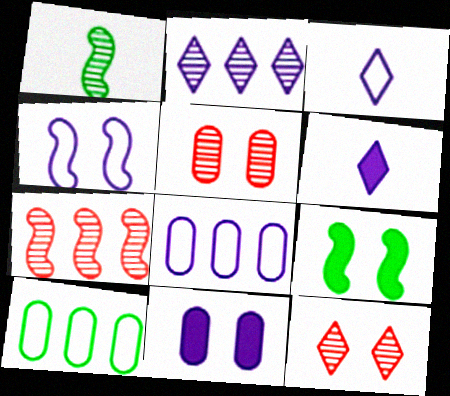[[1, 2, 5], 
[3, 4, 8]]